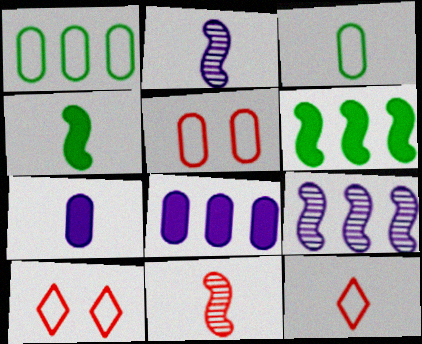[]